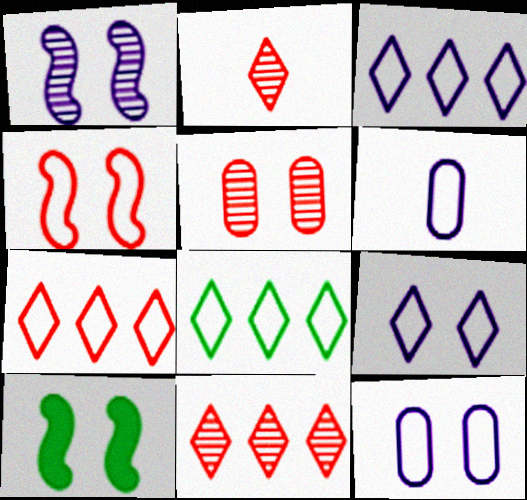[[1, 4, 10], 
[3, 7, 8], 
[4, 6, 8], 
[5, 9, 10], 
[6, 10, 11]]